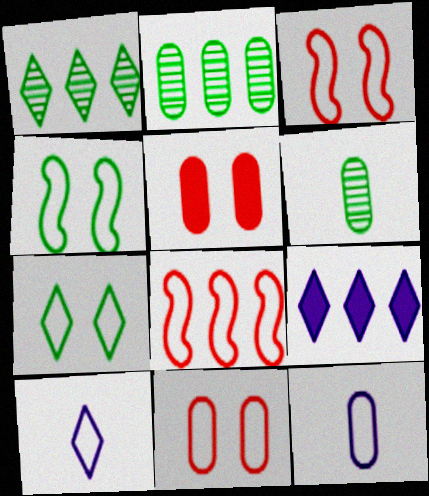[[2, 5, 12], 
[2, 8, 9], 
[3, 6, 9], 
[7, 8, 12]]